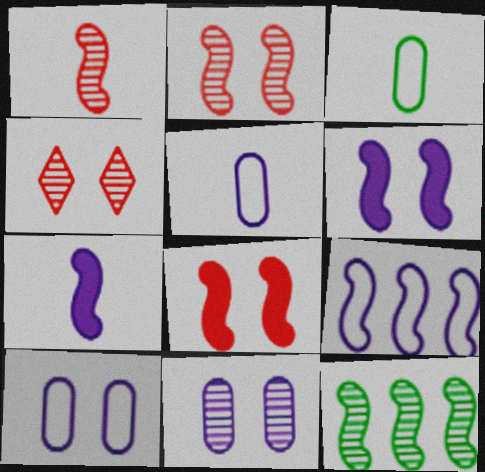[]